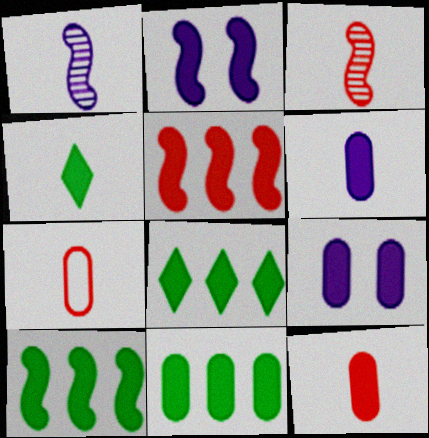[[1, 4, 7], 
[2, 8, 12], 
[4, 5, 9], 
[8, 10, 11], 
[9, 11, 12]]